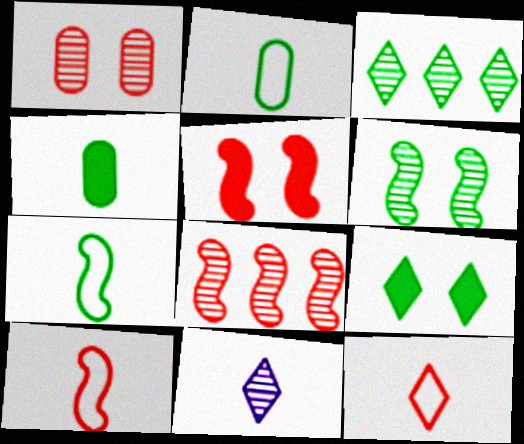[[4, 10, 11], 
[5, 8, 10]]